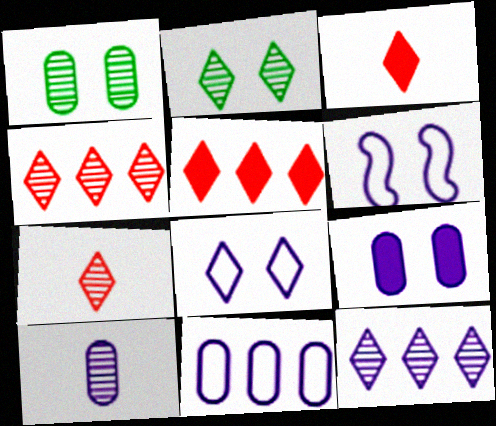[[2, 7, 12], 
[9, 10, 11]]